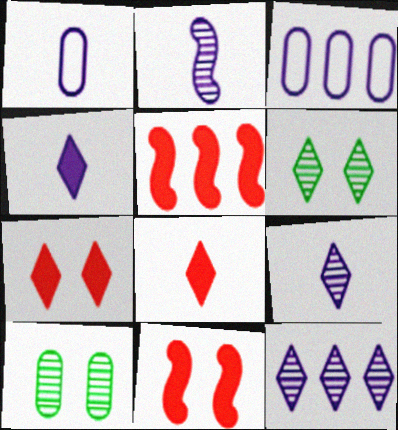[[1, 2, 4], 
[1, 5, 6]]